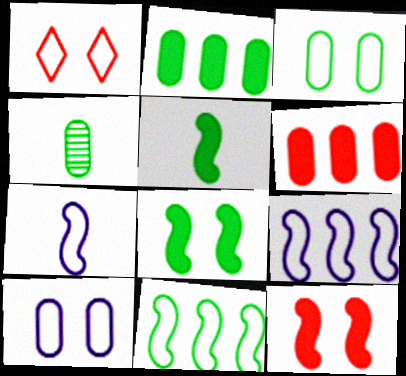[[2, 3, 4], 
[4, 6, 10]]